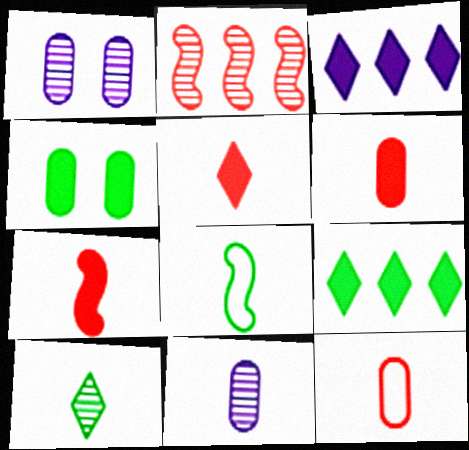[[1, 2, 10], 
[3, 4, 7], 
[5, 6, 7], 
[5, 8, 11]]